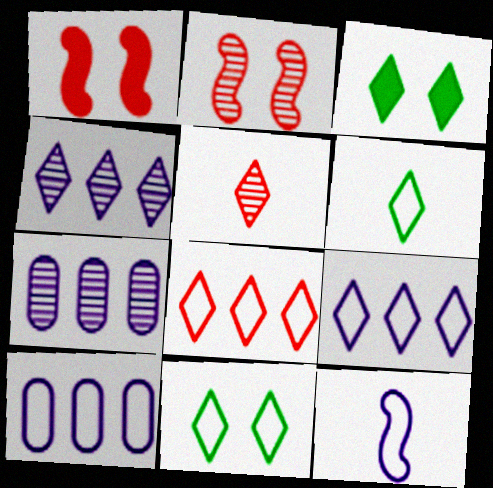[[1, 6, 7], 
[3, 5, 9]]